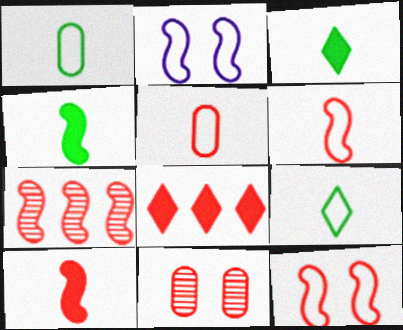[[2, 4, 7], 
[6, 8, 11], 
[7, 10, 12]]